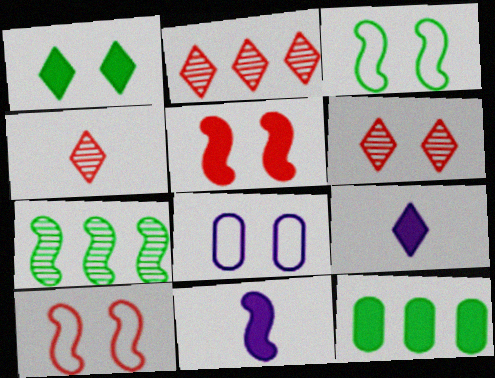[[2, 4, 6], 
[5, 9, 12], 
[7, 10, 11]]